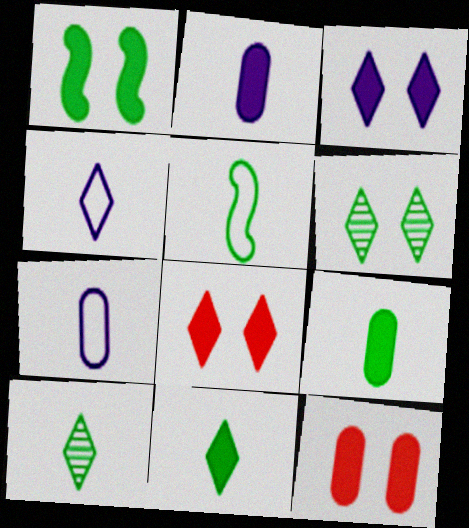[[1, 3, 12], 
[5, 9, 10]]